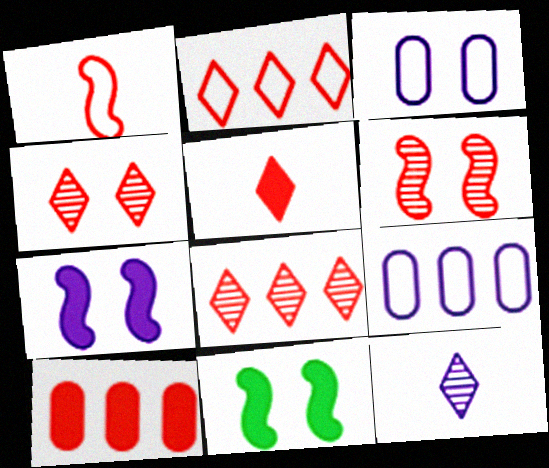[[1, 4, 10], 
[2, 4, 5], 
[3, 4, 11], 
[7, 9, 12]]